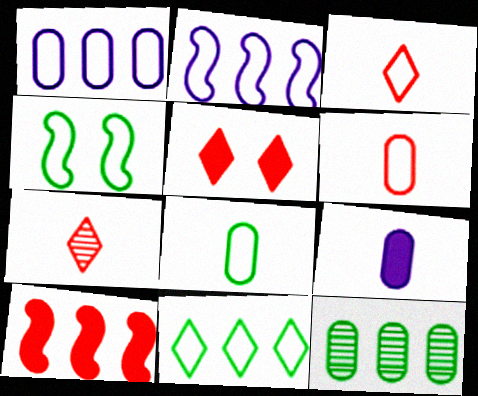[[1, 3, 4], 
[4, 8, 11]]